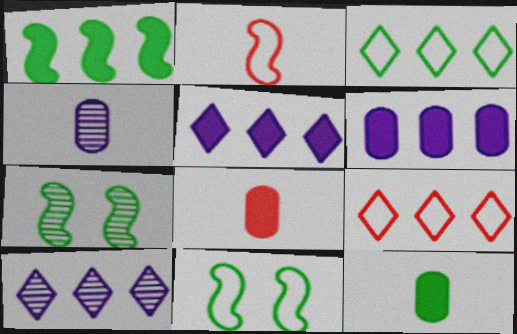[[3, 7, 12], 
[8, 10, 11]]